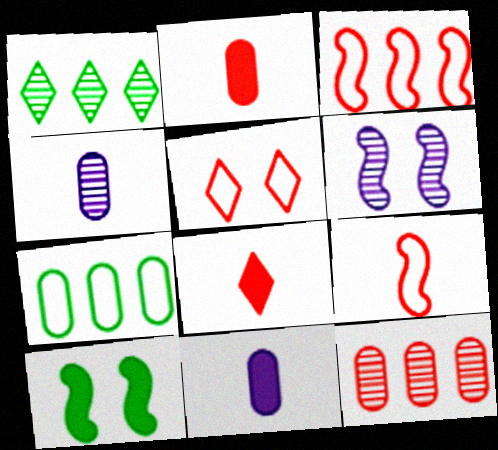[[6, 7, 8]]